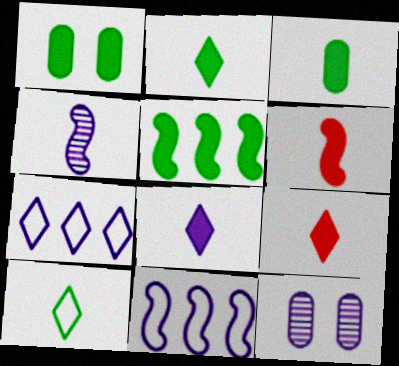[[1, 2, 5], 
[2, 8, 9], 
[3, 6, 8], 
[8, 11, 12]]